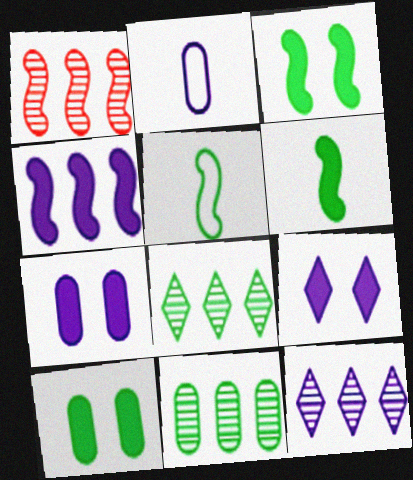[[1, 11, 12], 
[5, 8, 10]]